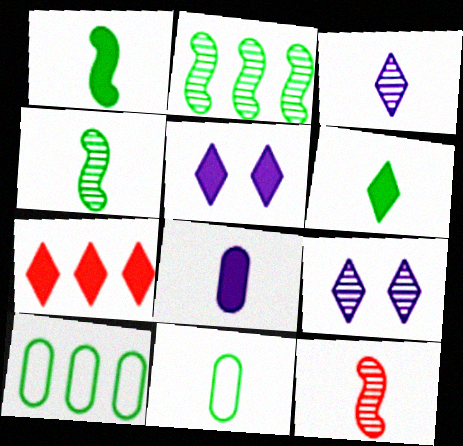[[4, 6, 11], 
[5, 6, 7], 
[5, 10, 12]]